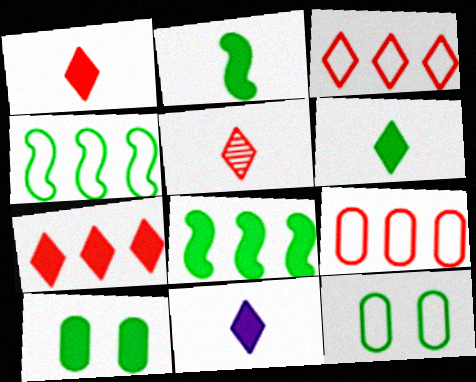[[1, 6, 11], 
[6, 8, 10]]